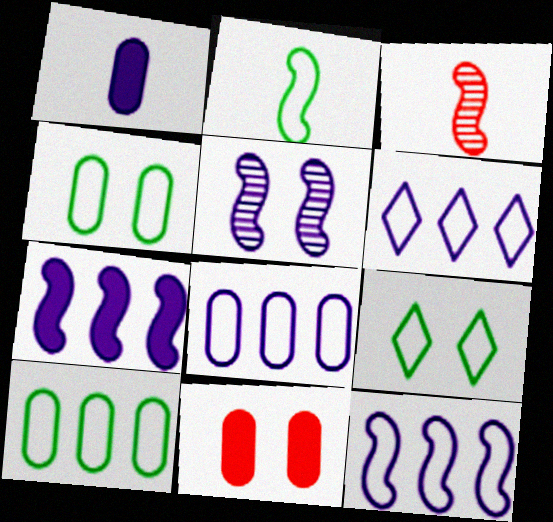[[1, 5, 6], 
[2, 9, 10], 
[5, 9, 11], 
[6, 8, 12]]